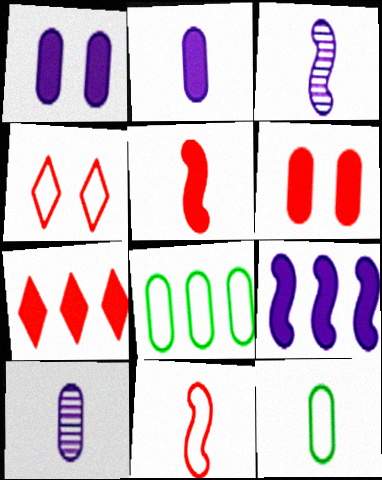[[5, 6, 7], 
[6, 8, 10]]